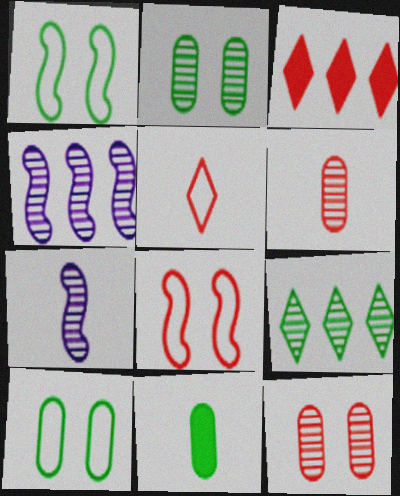[[1, 9, 11], 
[3, 6, 8], 
[3, 7, 10], 
[5, 7, 11], 
[7, 9, 12]]